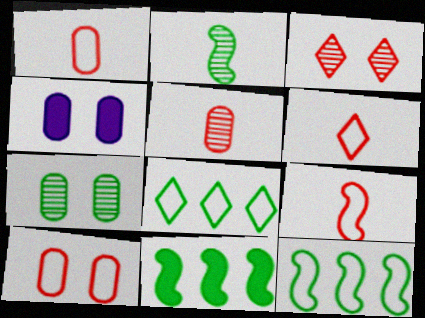[[1, 6, 9], 
[4, 7, 10]]